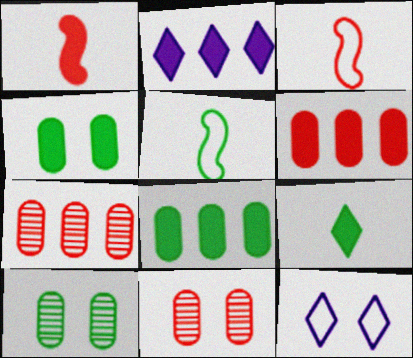[[1, 2, 4], 
[2, 3, 10], 
[2, 5, 11]]